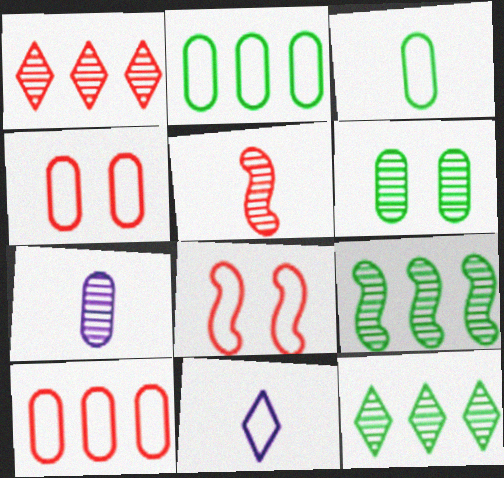[[2, 8, 11]]